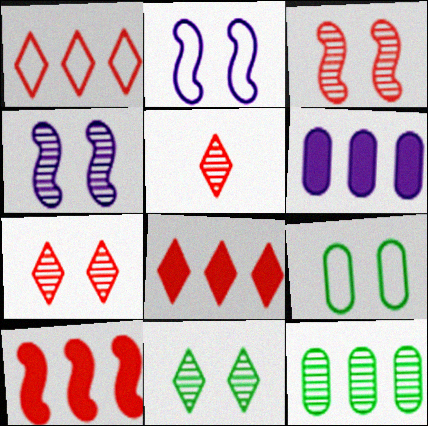[[4, 5, 12]]